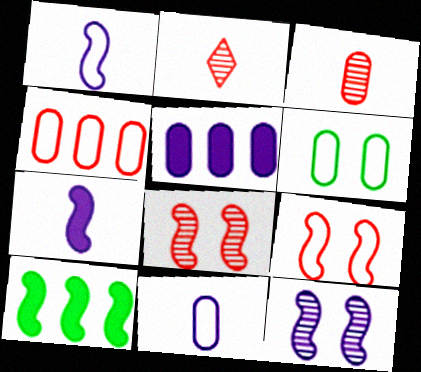[[1, 8, 10], 
[3, 5, 6], 
[4, 6, 11]]